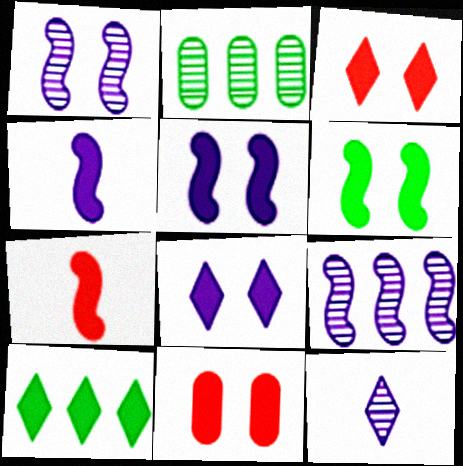[[4, 10, 11], 
[6, 8, 11]]